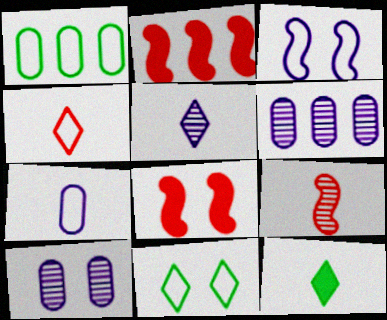[[1, 3, 4], 
[1, 5, 8], 
[4, 5, 12], 
[7, 9, 12], 
[8, 10, 11]]